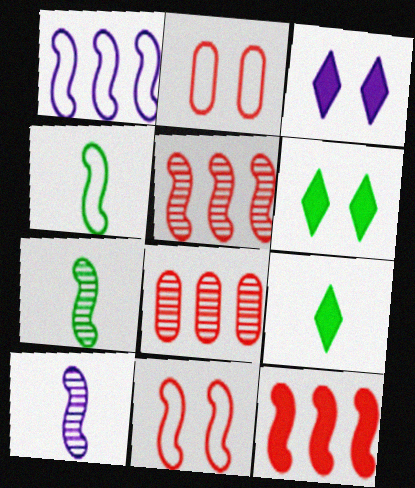[[1, 4, 11], 
[3, 4, 8]]